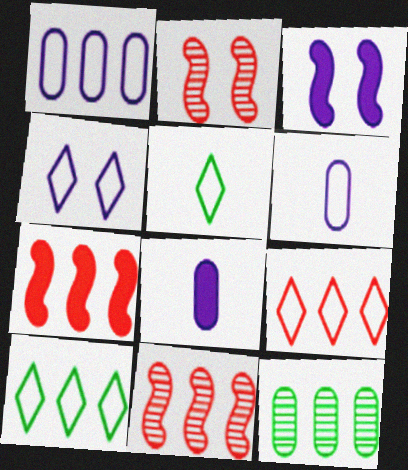[[2, 8, 10], 
[4, 5, 9]]